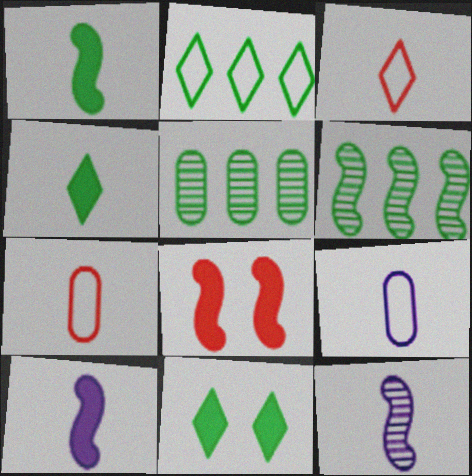[[4, 7, 12]]